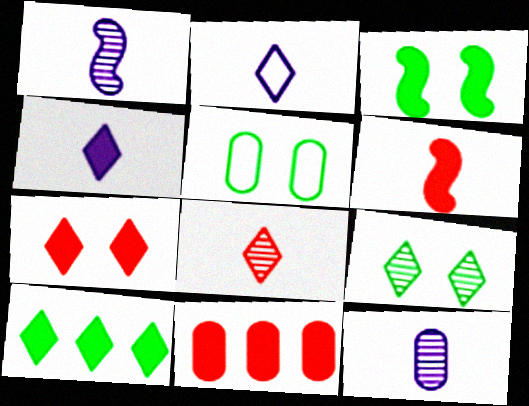[[3, 4, 11], 
[3, 5, 9], 
[4, 7, 10], 
[5, 11, 12], 
[6, 7, 11]]